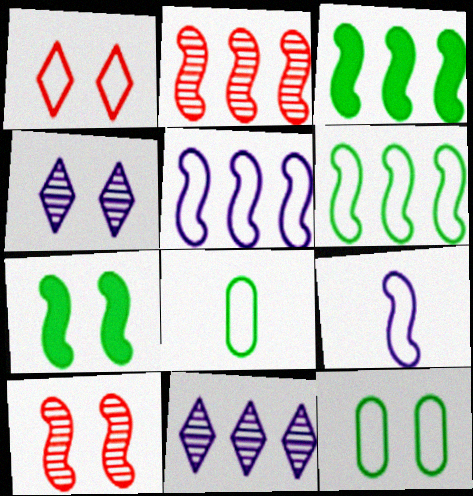[[1, 5, 8], 
[2, 3, 5], 
[2, 7, 9], 
[3, 9, 10]]